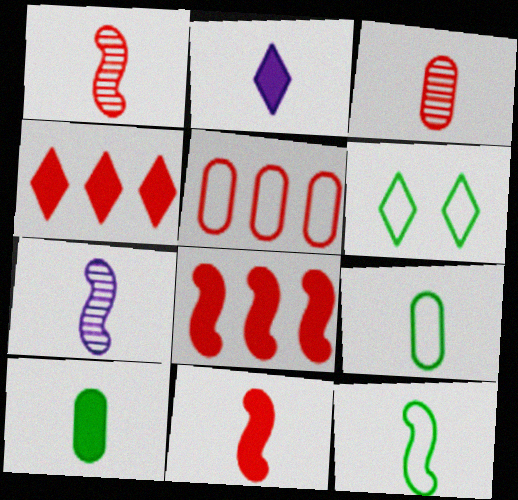[[1, 2, 9], 
[2, 3, 12], 
[2, 10, 11], 
[7, 11, 12]]